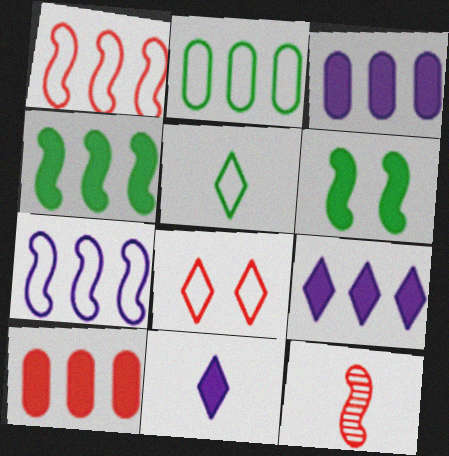[[4, 9, 10], 
[6, 7, 12], 
[6, 10, 11], 
[8, 10, 12]]